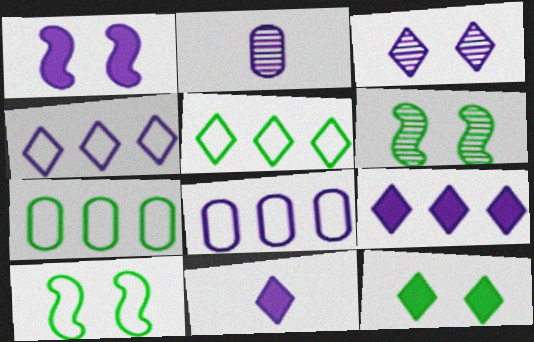[[1, 2, 4], 
[3, 4, 11]]